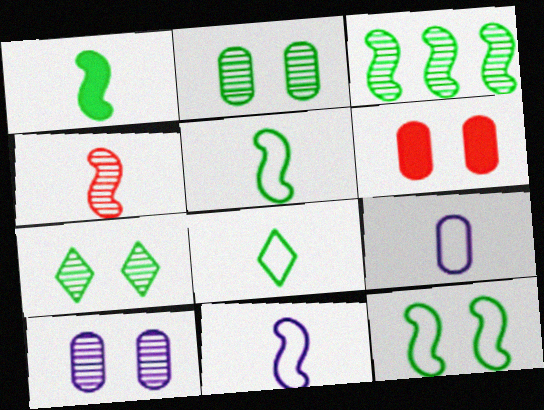[[1, 3, 12], 
[1, 4, 11]]